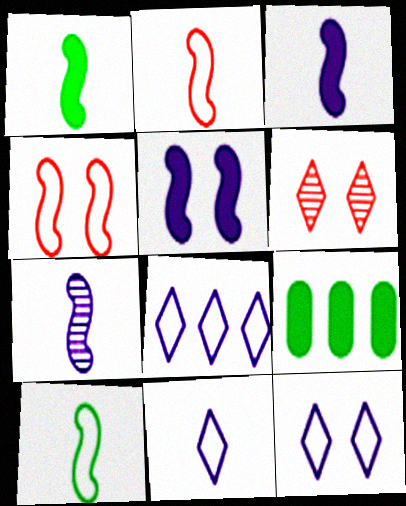[[1, 2, 7], 
[8, 11, 12]]